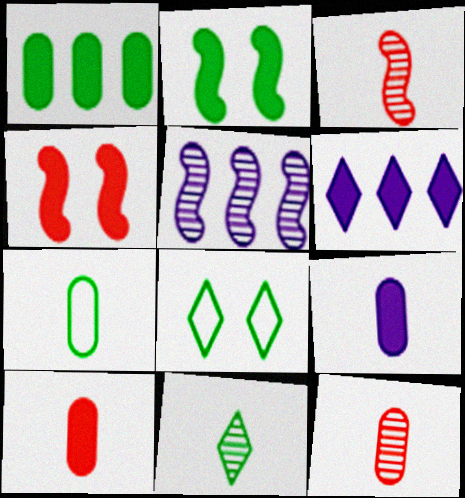[[2, 6, 10], 
[5, 8, 10], 
[7, 9, 12]]